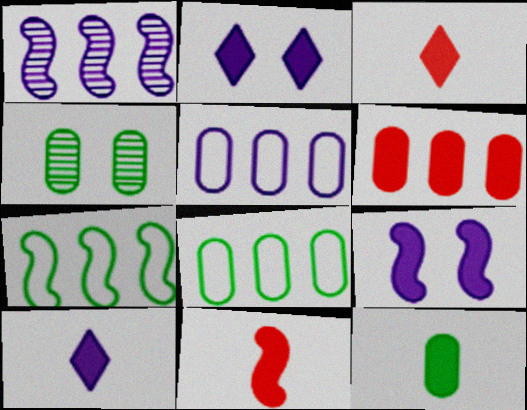[[4, 8, 12], 
[10, 11, 12]]